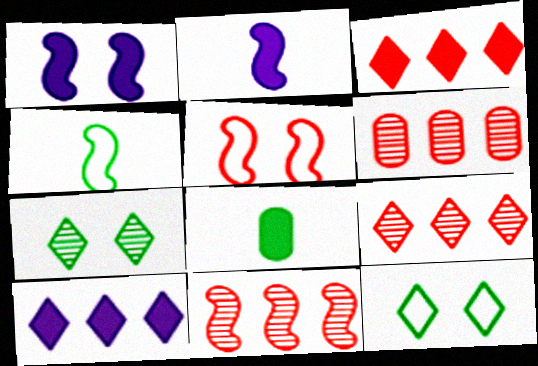[[1, 3, 8], 
[1, 4, 11], 
[2, 6, 12], 
[6, 9, 11]]